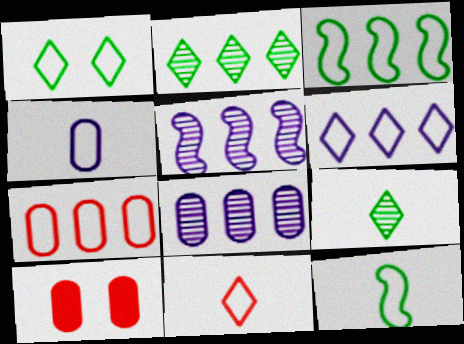[[1, 6, 11], 
[3, 6, 7], 
[4, 11, 12]]